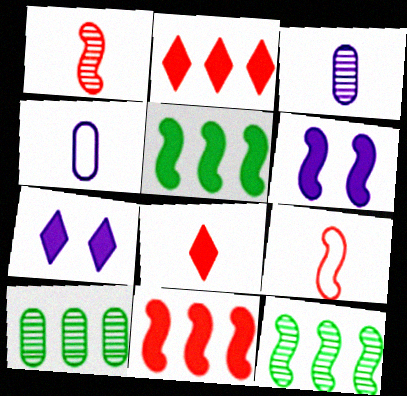[[6, 9, 12], 
[7, 9, 10]]